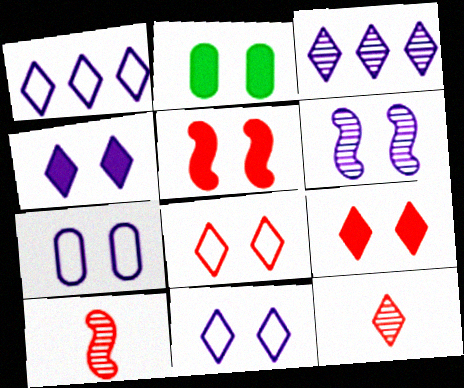[[1, 2, 10], 
[2, 4, 5], 
[2, 6, 8], 
[4, 6, 7]]